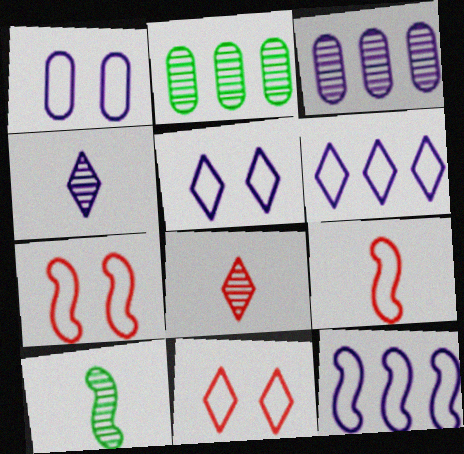[]